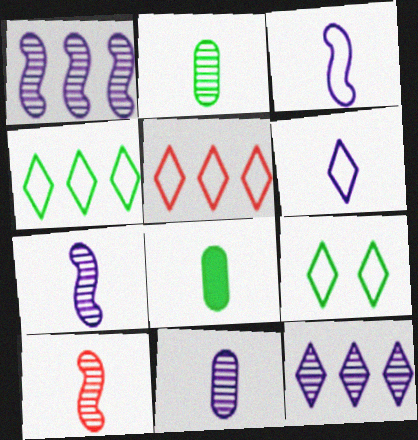[[5, 6, 9], 
[6, 8, 10]]